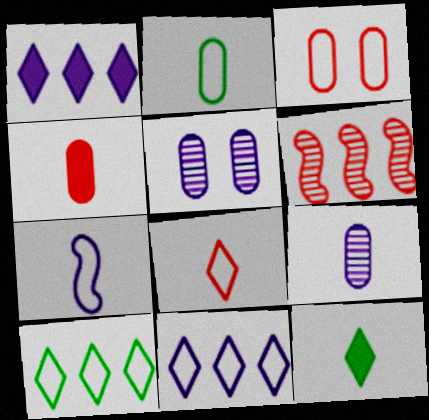[[1, 5, 7], 
[2, 4, 9], 
[2, 7, 8], 
[3, 7, 10]]